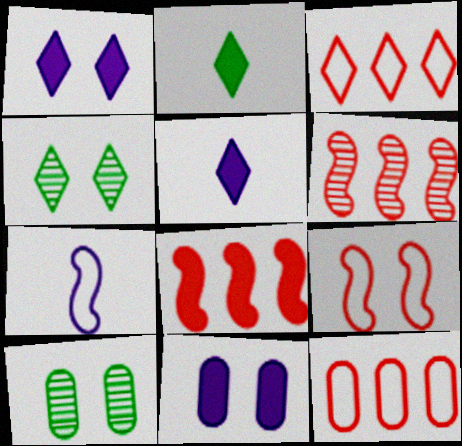[[1, 9, 10], 
[2, 8, 11], 
[3, 4, 5], 
[4, 9, 11]]